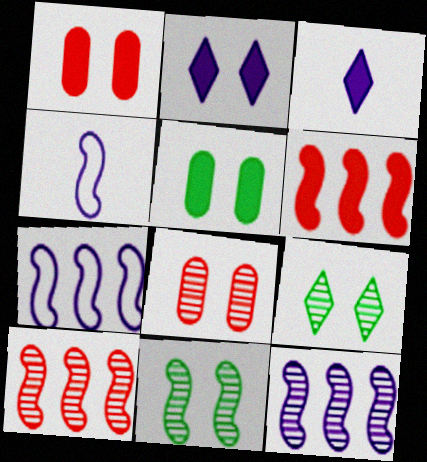[[3, 5, 6], 
[4, 6, 11]]